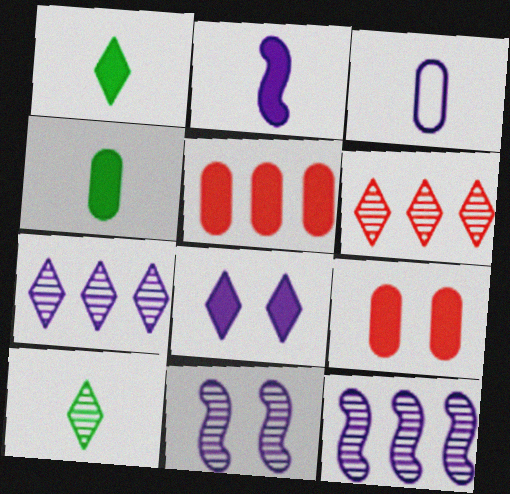[[3, 8, 12]]